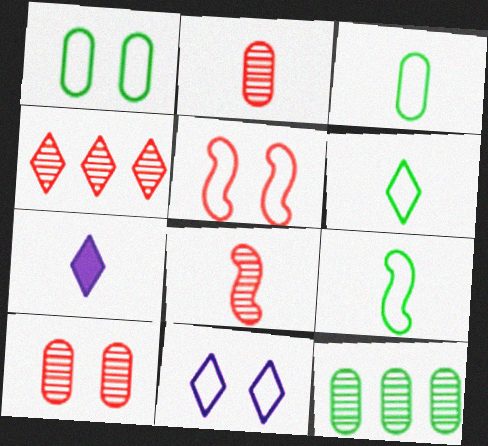[[1, 5, 11], 
[2, 7, 9], 
[3, 6, 9], 
[3, 7, 8], 
[4, 8, 10], 
[5, 7, 12]]